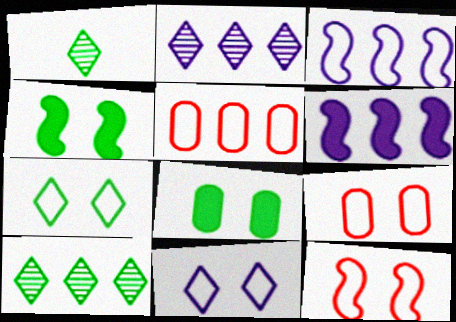[[1, 6, 9], 
[5, 6, 10]]